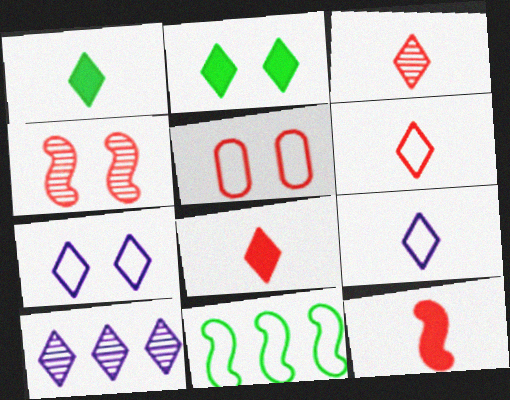[[1, 3, 9], 
[2, 6, 10], 
[3, 6, 8], 
[5, 9, 11]]